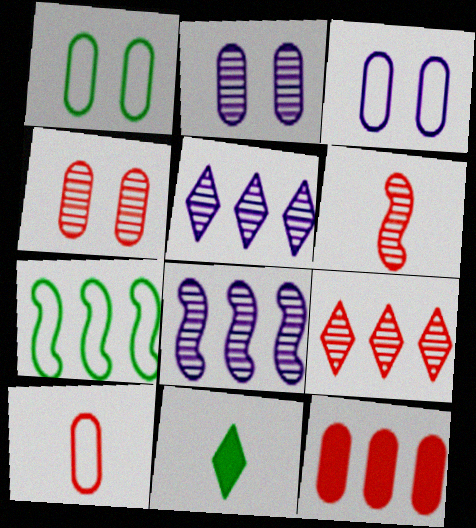[[4, 6, 9], 
[4, 10, 12], 
[5, 7, 12]]